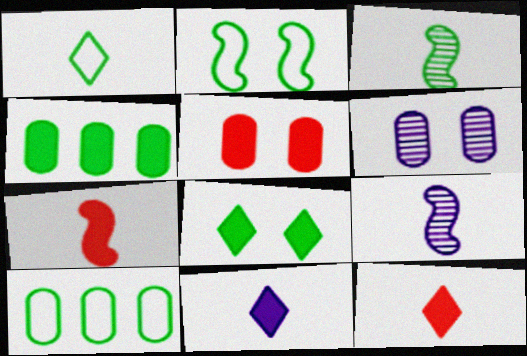[[1, 2, 10], 
[3, 8, 10]]